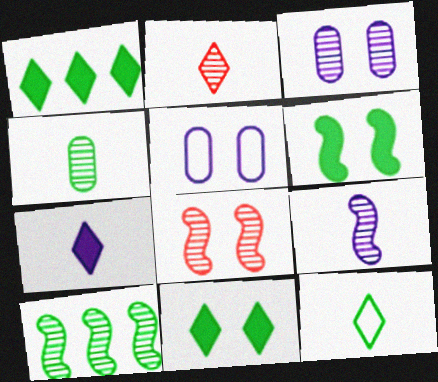[[2, 3, 10], 
[2, 4, 9], 
[2, 7, 12], 
[5, 8, 11], 
[8, 9, 10]]